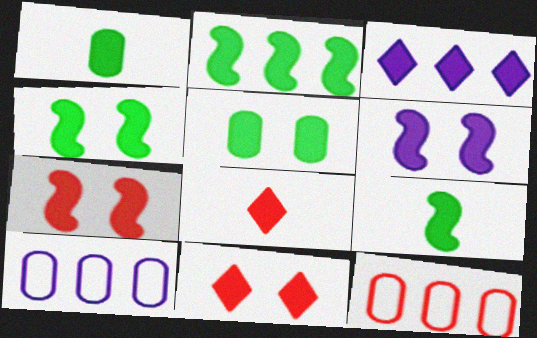[[1, 3, 7], 
[2, 4, 9], 
[4, 6, 7], 
[5, 6, 11]]